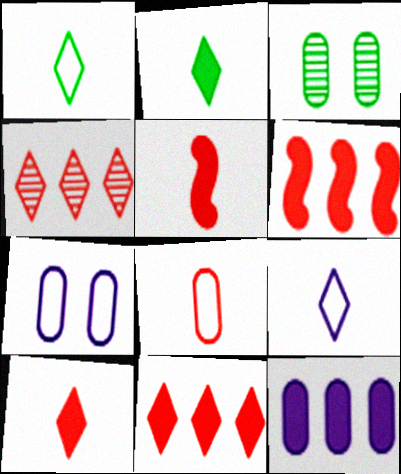[[3, 6, 9], 
[3, 8, 12]]